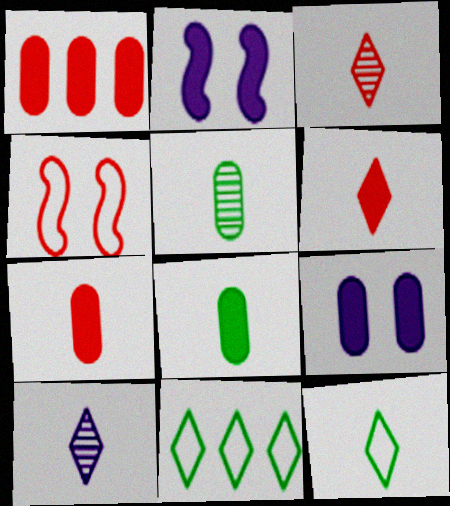[[1, 3, 4], 
[1, 8, 9], 
[6, 10, 12]]